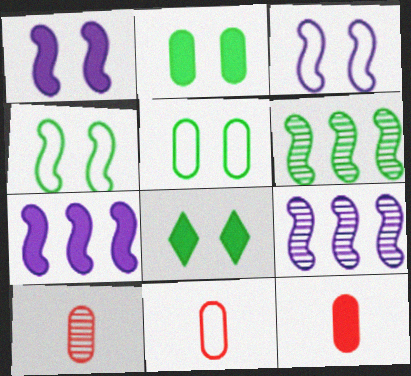[[7, 8, 12], 
[8, 9, 11], 
[10, 11, 12]]